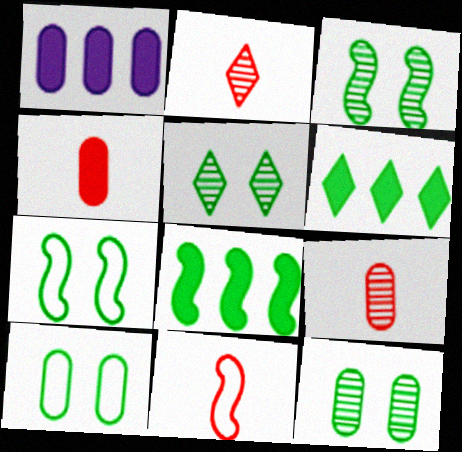[[1, 2, 7], 
[1, 5, 11], 
[1, 9, 10], 
[2, 4, 11], 
[3, 5, 12]]